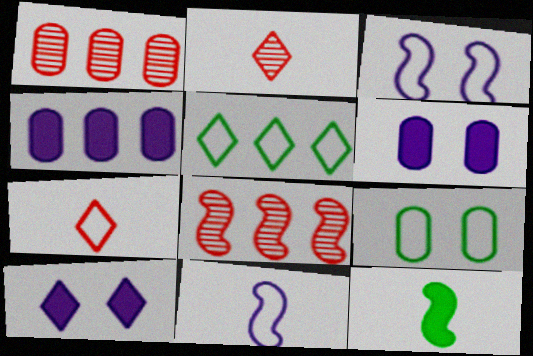[[2, 5, 10], 
[3, 8, 12], 
[4, 5, 8]]